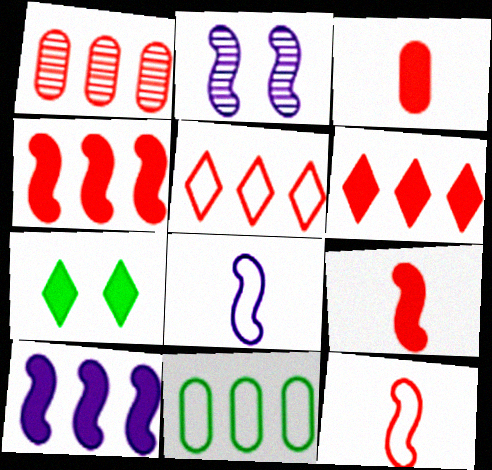[[1, 4, 5], 
[1, 7, 8], 
[2, 8, 10], 
[3, 7, 10]]